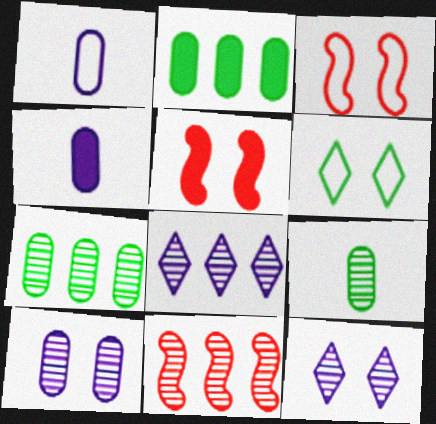[[4, 6, 11], 
[5, 6, 10], 
[7, 8, 11], 
[9, 11, 12]]